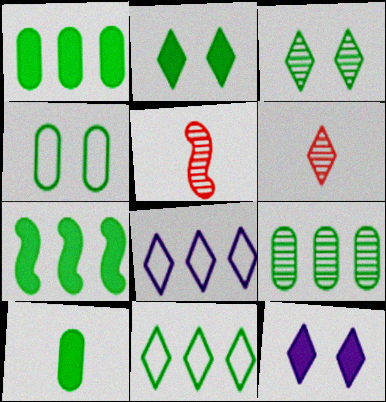[[2, 6, 8], 
[2, 7, 10], 
[4, 9, 10], 
[6, 11, 12], 
[7, 9, 11]]